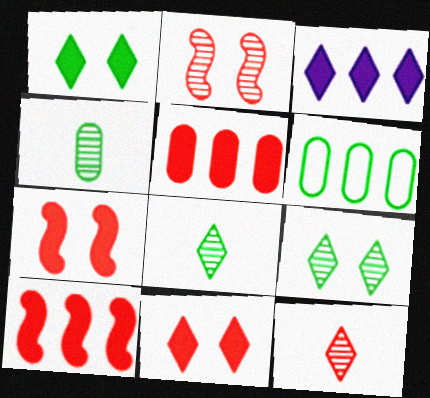[]